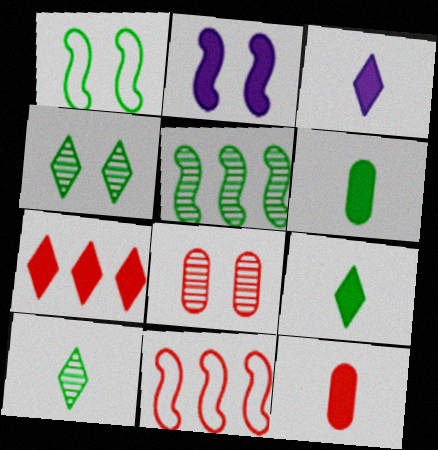[[2, 6, 7]]